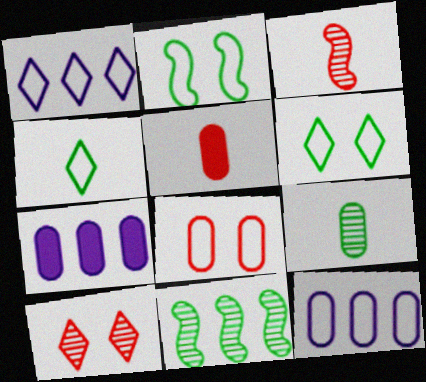[[3, 6, 7], 
[7, 8, 9]]